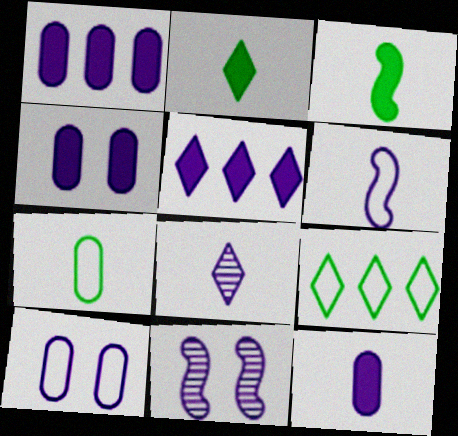[[1, 4, 12], 
[6, 8, 12]]